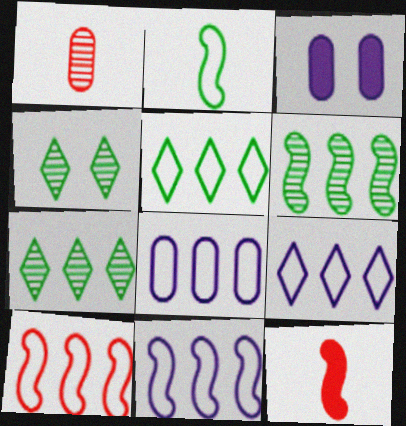[[4, 8, 12], 
[5, 8, 10], 
[8, 9, 11]]